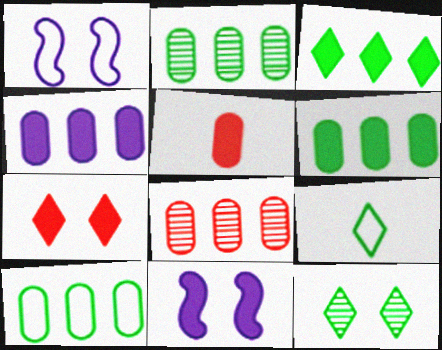[[2, 6, 10], 
[3, 5, 11], 
[3, 9, 12], 
[4, 8, 10], 
[8, 9, 11]]